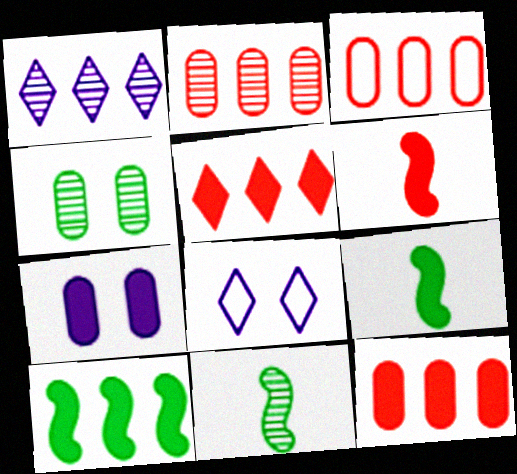[[1, 3, 10], 
[2, 3, 12], 
[2, 8, 9], 
[5, 7, 9], 
[8, 11, 12]]